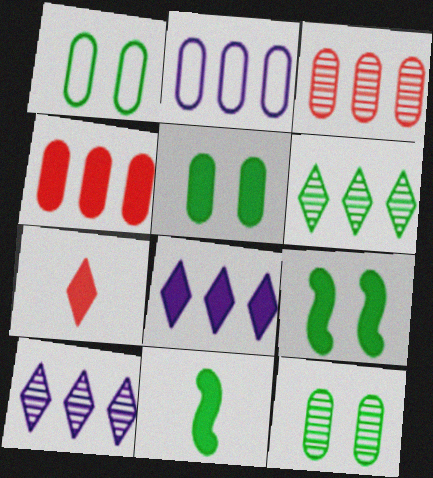[[1, 5, 12], 
[1, 6, 11]]